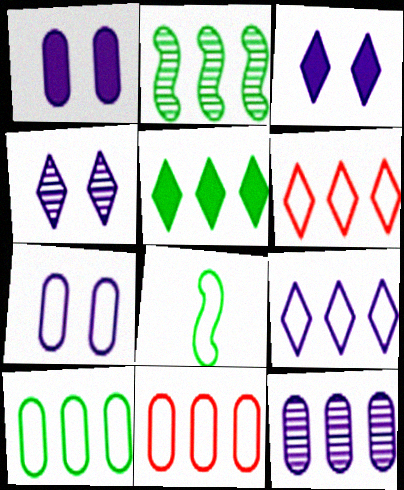[[2, 5, 10], 
[6, 7, 8]]